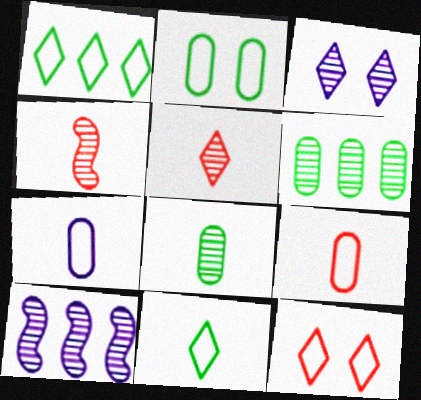[[3, 4, 6]]